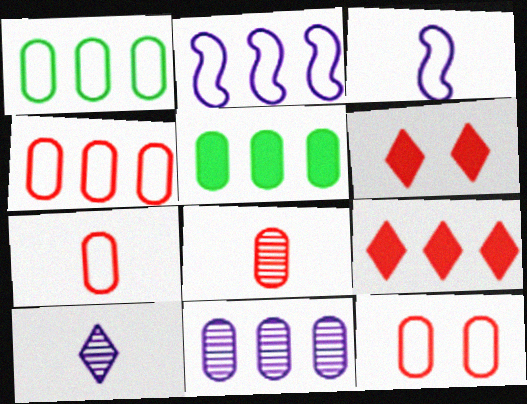[[4, 5, 11], 
[4, 7, 12]]